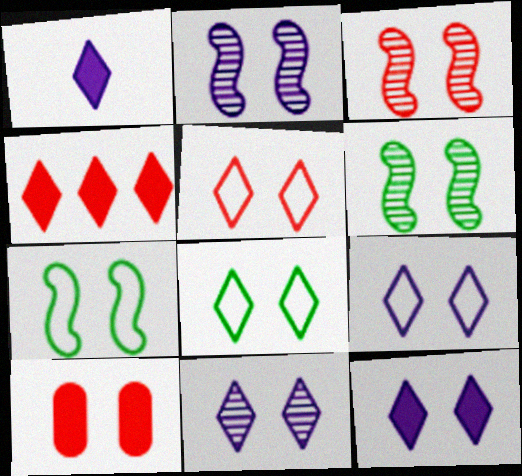[[2, 3, 6], 
[2, 8, 10], 
[3, 5, 10], 
[5, 8, 9], 
[6, 9, 10], 
[7, 10, 11], 
[9, 11, 12]]